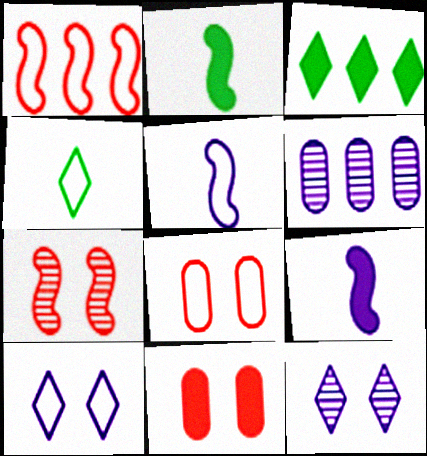[[1, 3, 6], 
[3, 9, 11], 
[6, 9, 10]]